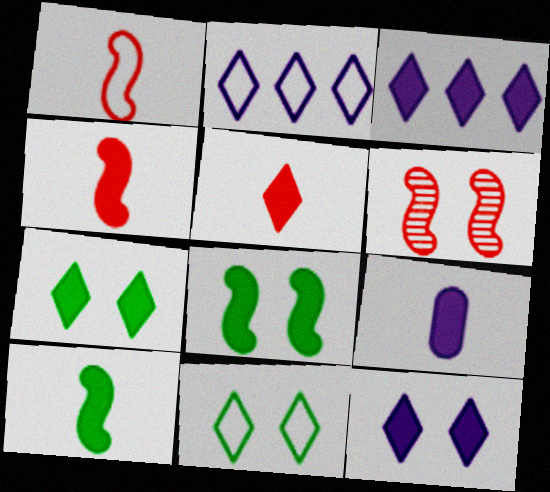[[3, 5, 7], 
[5, 9, 10]]